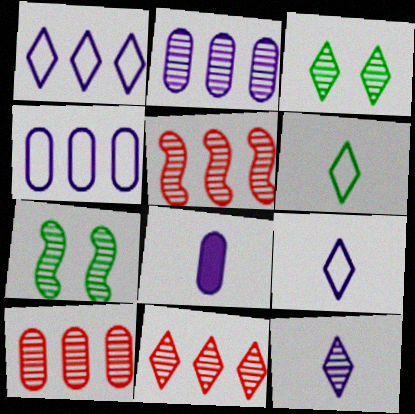[[3, 11, 12], 
[5, 10, 11], 
[7, 10, 12]]